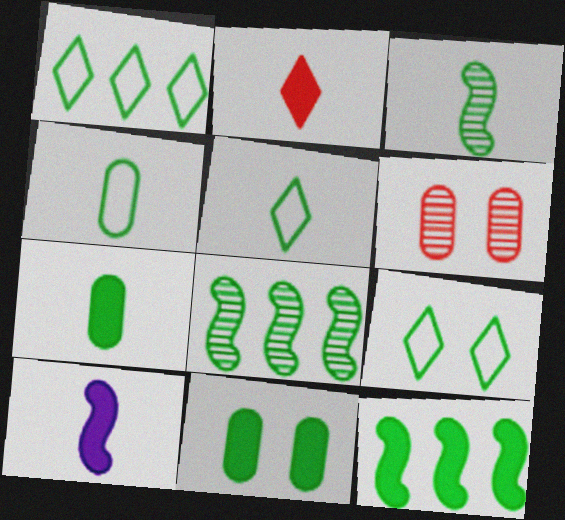[[1, 3, 11], 
[1, 5, 9], 
[1, 6, 10], 
[2, 7, 10], 
[3, 5, 7], 
[5, 8, 11], 
[7, 8, 9]]